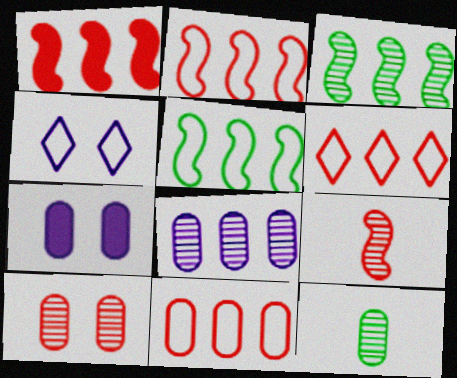[[1, 4, 12], 
[2, 6, 11], 
[7, 11, 12], 
[8, 10, 12]]